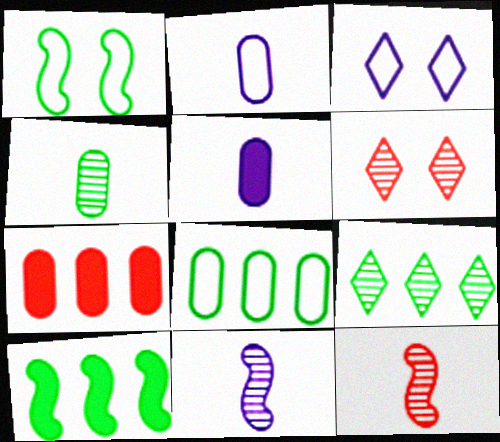[[2, 6, 10], 
[8, 9, 10]]